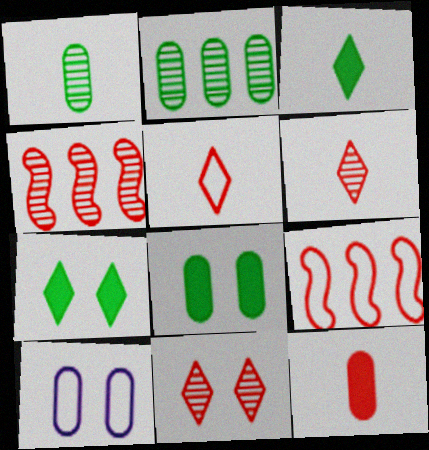[[2, 10, 12], 
[3, 4, 10], 
[9, 11, 12]]